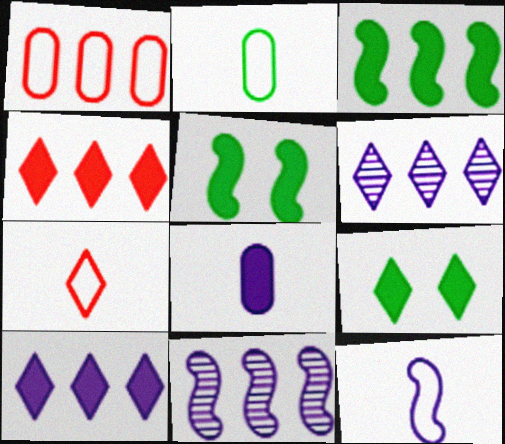[[1, 3, 6], 
[2, 7, 12], 
[4, 5, 8], 
[6, 7, 9]]